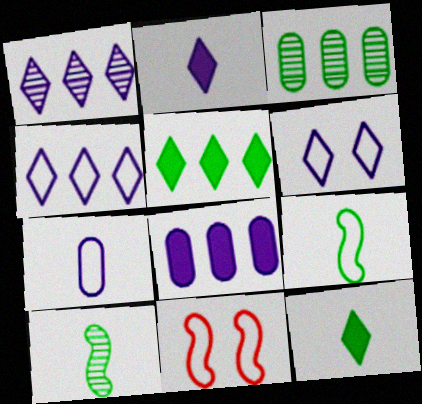[[1, 2, 6], 
[2, 3, 11]]